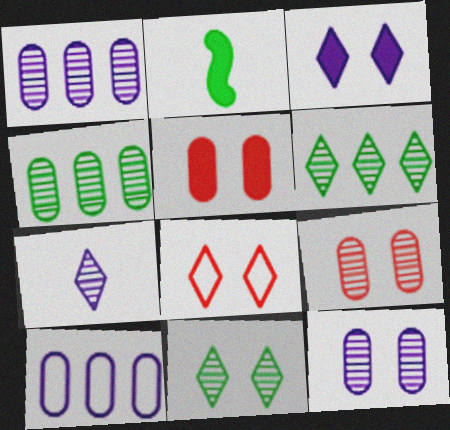[[1, 2, 8], 
[3, 8, 11]]